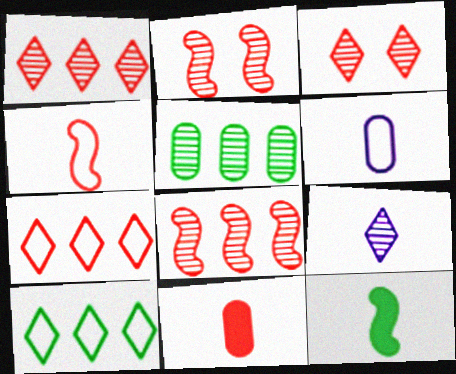[[2, 5, 9], 
[2, 7, 11]]